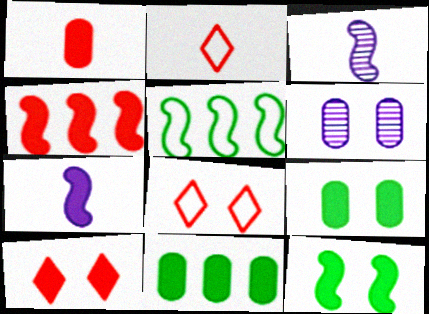[[1, 4, 10], 
[3, 8, 11], 
[4, 7, 12], 
[6, 8, 12], 
[7, 10, 11]]